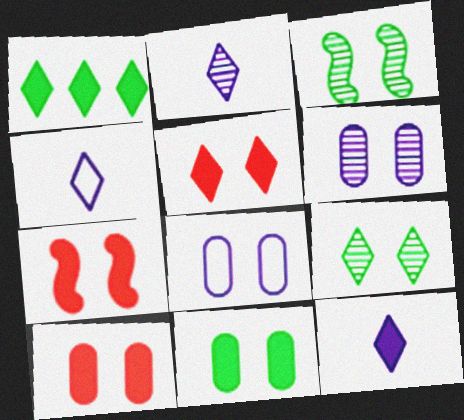[[1, 5, 12], 
[2, 4, 12], 
[3, 5, 8], 
[5, 7, 10], 
[7, 8, 9]]